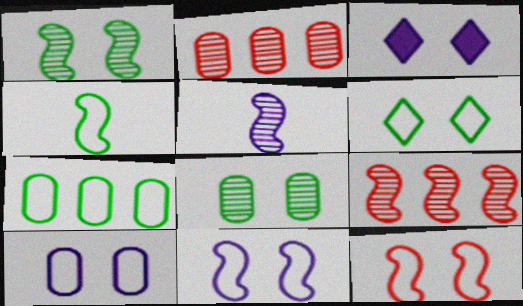[[1, 5, 9], 
[2, 3, 4], 
[3, 8, 12], 
[4, 6, 7], 
[6, 10, 12]]